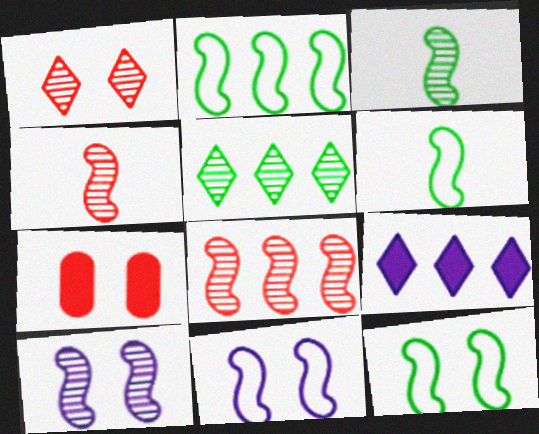[[2, 6, 12], 
[3, 8, 10]]